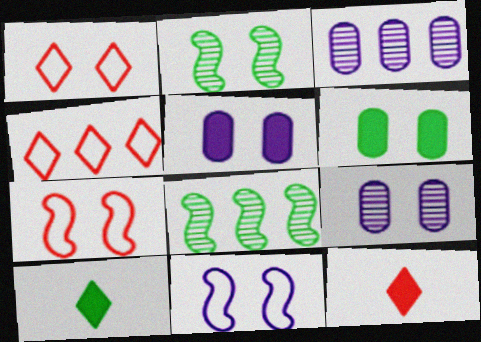[[1, 2, 5], 
[3, 7, 10]]